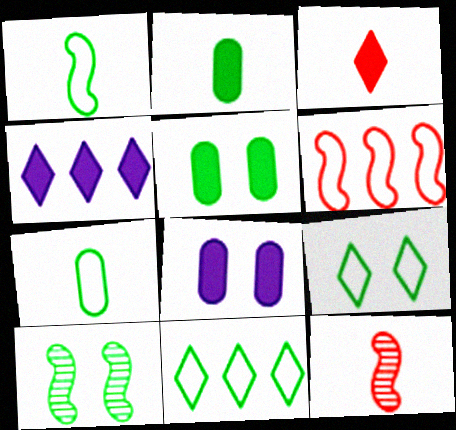[[2, 10, 11], 
[5, 9, 10], 
[8, 11, 12]]